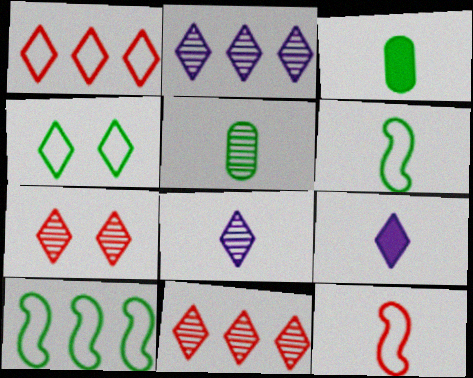[[3, 8, 12], 
[4, 9, 11], 
[5, 9, 12]]